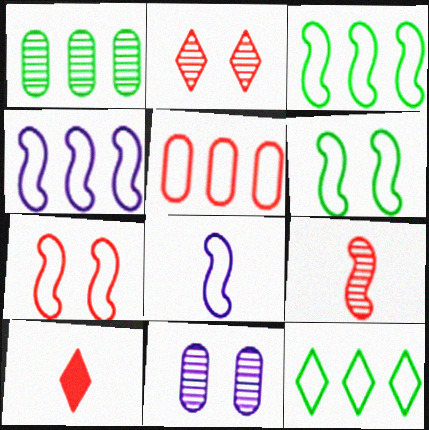[[3, 7, 8], 
[3, 10, 11], 
[4, 5, 12]]